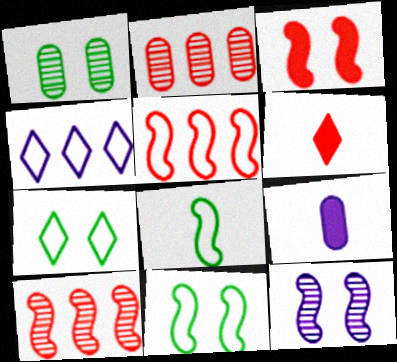[[3, 11, 12], 
[4, 9, 12], 
[7, 9, 10]]